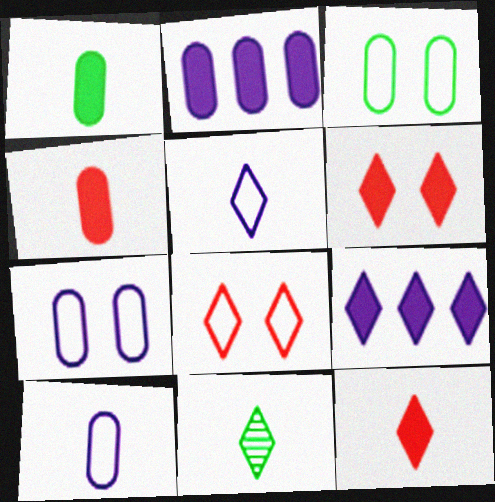[[5, 11, 12], 
[8, 9, 11]]